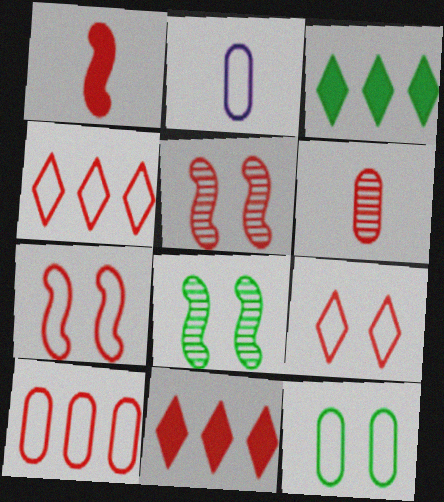[[2, 3, 5], 
[2, 8, 11], 
[2, 10, 12], 
[6, 7, 11]]